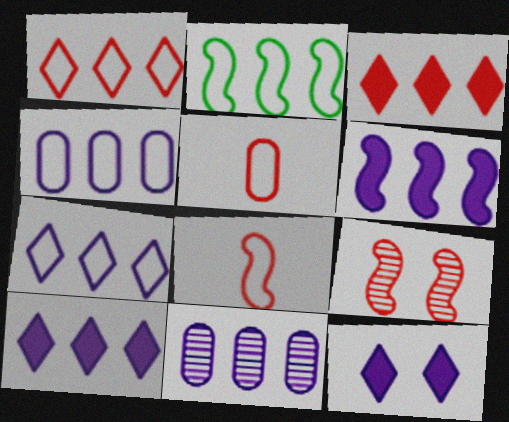[[1, 2, 4], 
[2, 3, 11], 
[3, 5, 9], 
[6, 7, 11]]